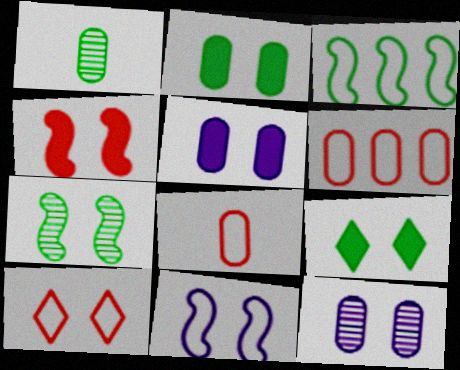[[1, 3, 9], 
[1, 5, 6], 
[4, 5, 9], 
[4, 7, 11], 
[5, 7, 10]]